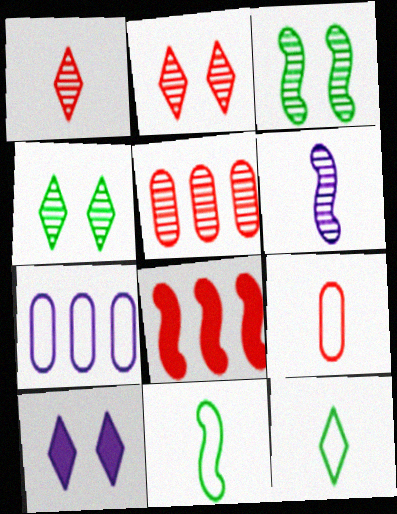[[2, 8, 9], 
[4, 5, 6], 
[5, 10, 11], 
[6, 7, 10]]